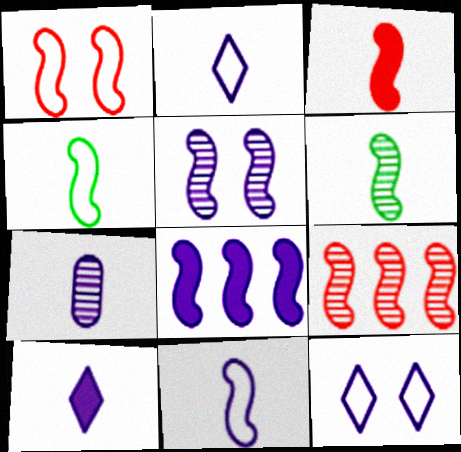[[1, 3, 9], 
[1, 6, 8], 
[3, 6, 11], 
[5, 6, 9], 
[5, 8, 11], 
[7, 8, 12], 
[7, 10, 11]]